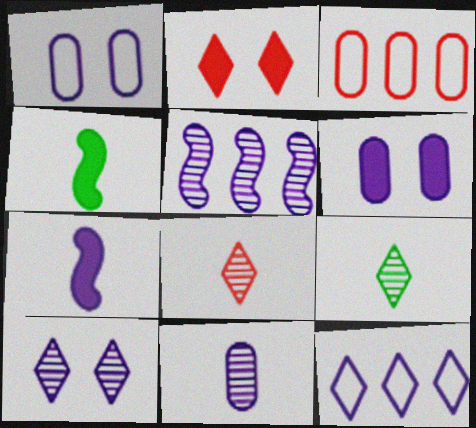[[2, 9, 12], 
[3, 4, 10], 
[5, 10, 11]]